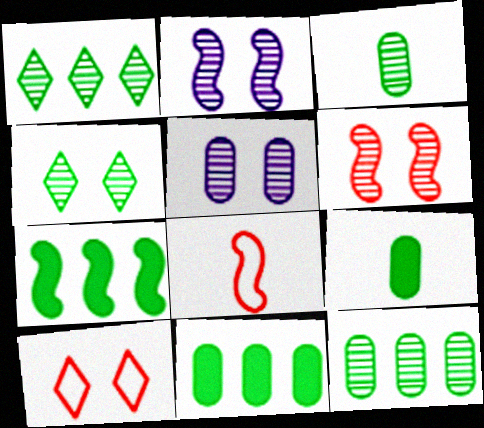[[2, 7, 8], 
[4, 5, 6]]